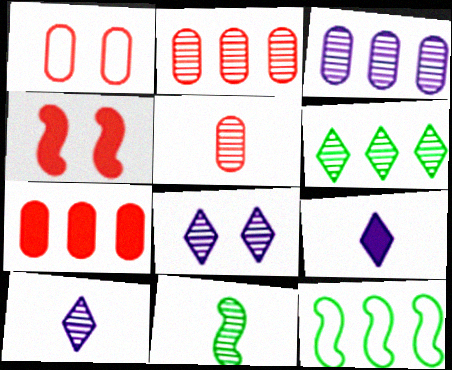[[1, 5, 7], 
[2, 8, 11], 
[5, 10, 11]]